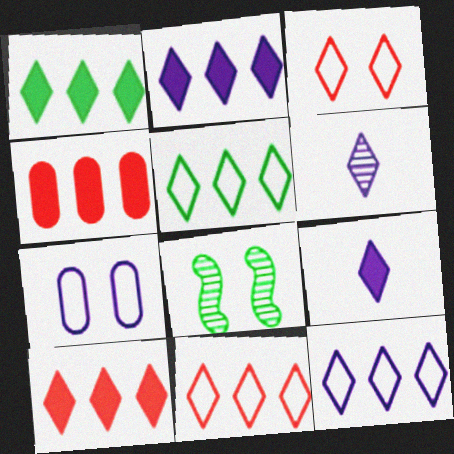[[1, 2, 10], 
[1, 3, 6], 
[5, 11, 12]]